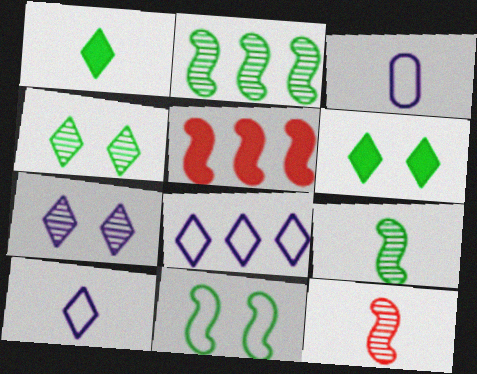[[1, 3, 12], 
[3, 4, 5]]